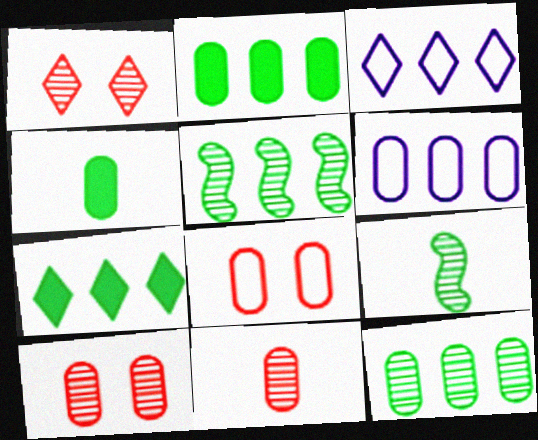[[4, 6, 10]]